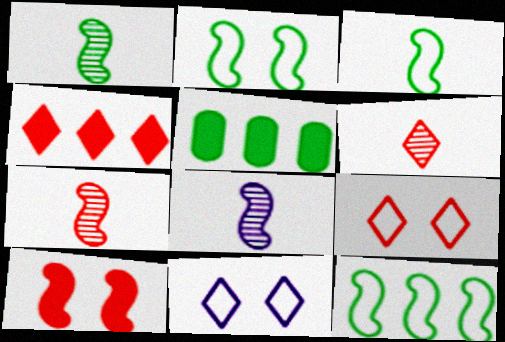[[1, 7, 8], 
[2, 3, 12], 
[4, 6, 9], 
[5, 7, 11], 
[5, 8, 9], 
[8, 10, 12]]